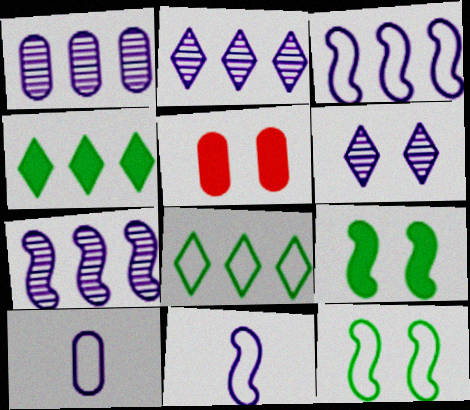[[1, 2, 7], 
[5, 6, 12]]